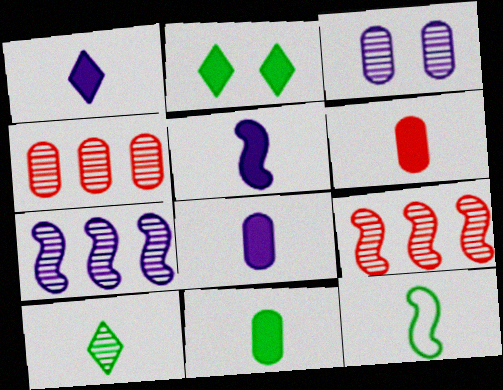[[1, 5, 8], 
[3, 9, 10], 
[6, 8, 11], 
[10, 11, 12]]